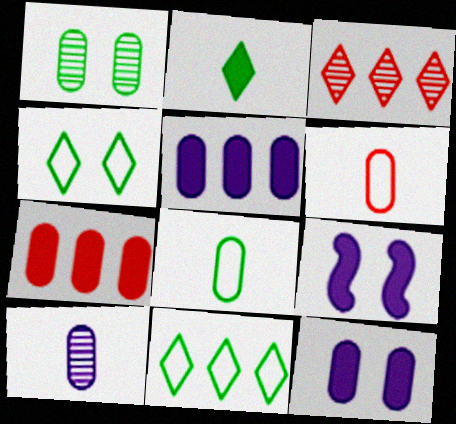[[1, 5, 6], 
[2, 7, 9], 
[3, 8, 9]]